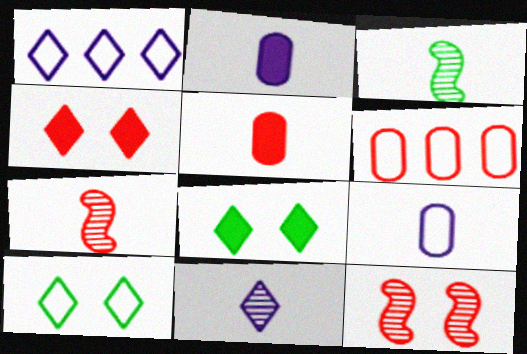[[4, 6, 7]]